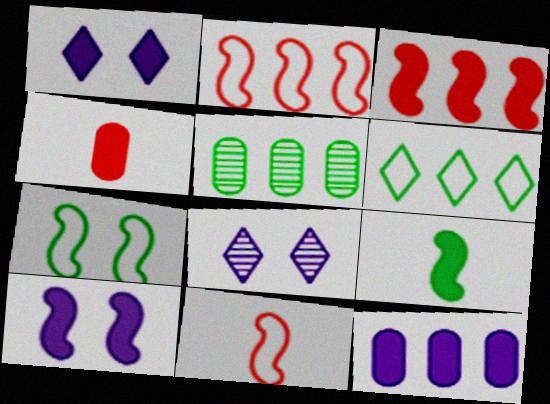[[1, 5, 11], 
[3, 9, 10]]